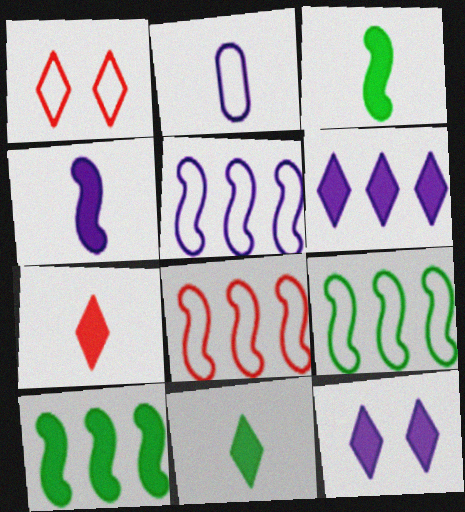[[1, 2, 9], 
[5, 8, 9]]